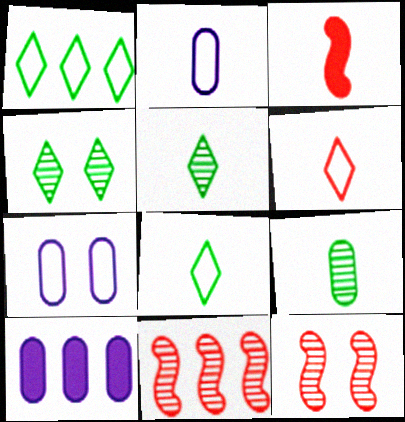[[1, 10, 11], 
[2, 3, 5], 
[8, 10, 12]]